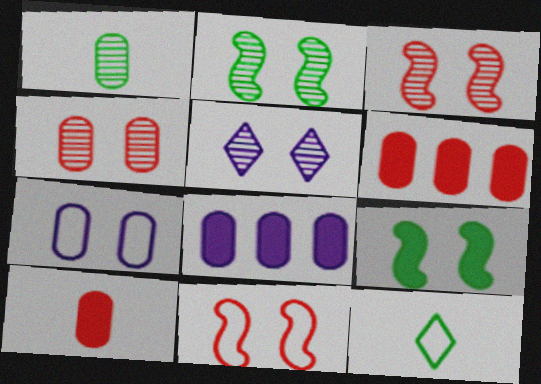[[1, 6, 7], 
[2, 4, 5], 
[3, 8, 12]]